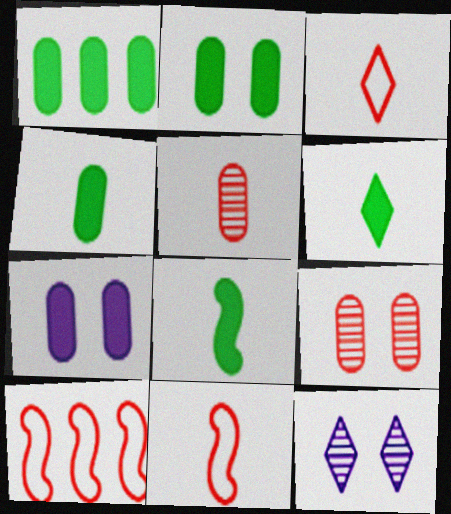[[1, 2, 4], 
[1, 11, 12], 
[4, 6, 8], 
[4, 10, 12]]